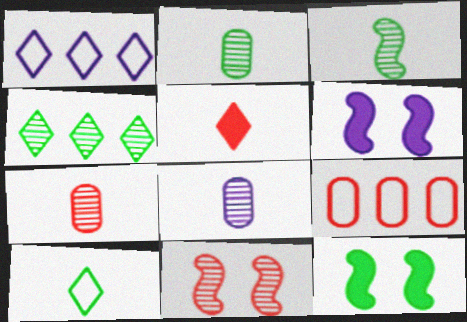[[1, 6, 8], 
[1, 7, 12], 
[2, 7, 8], 
[4, 8, 11], 
[5, 9, 11]]